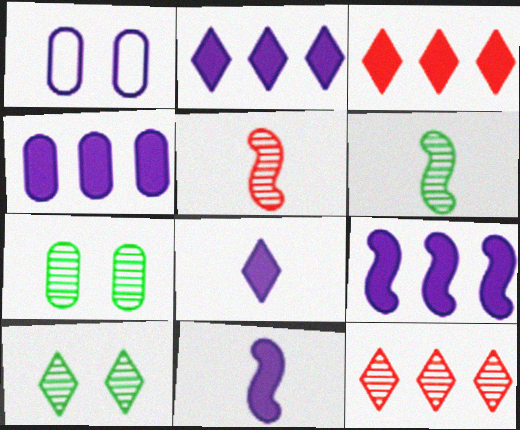[[1, 3, 6], 
[2, 4, 9]]